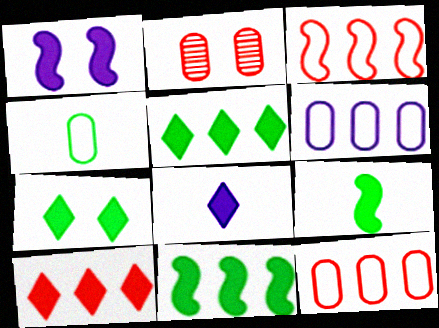[[7, 8, 10]]